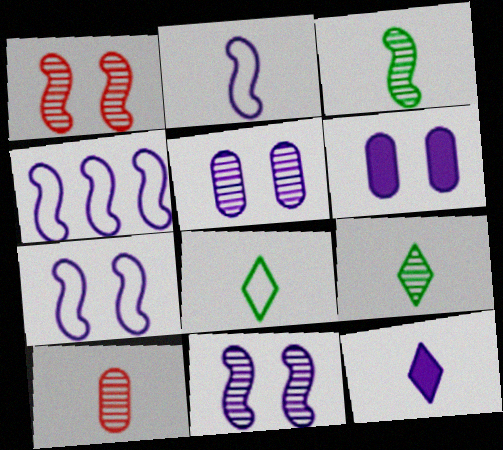[[2, 4, 7], 
[4, 5, 12]]